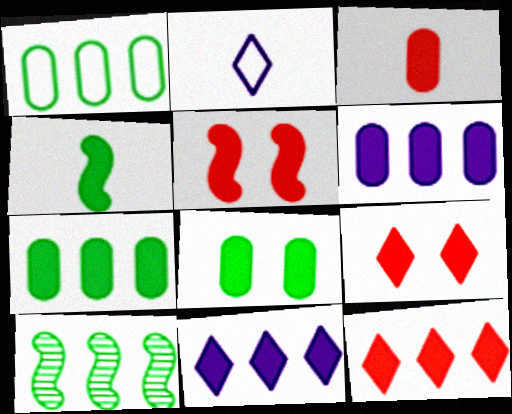[[3, 5, 12], 
[3, 6, 8], 
[4, 6, 9]]